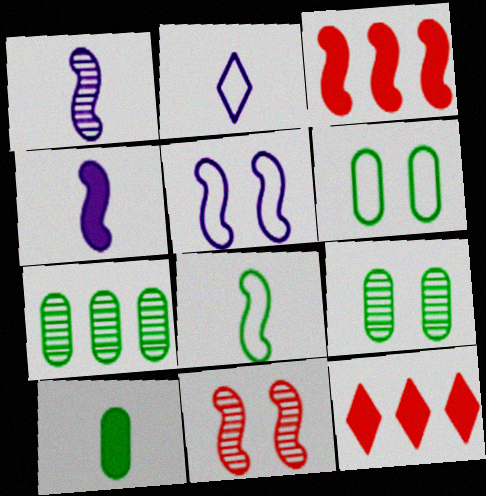[[1, 6, 12], 
[2, 3, 9], 
[6, 7, 10]]